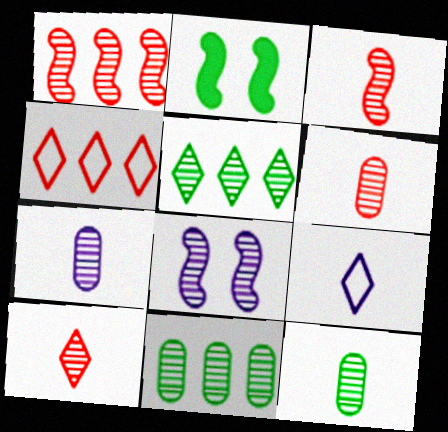[[2, 4, 7], 
[3, 6, 10], 
[5, 6, 8], 
[6, 7, 12], 
[8, 10, 11]]